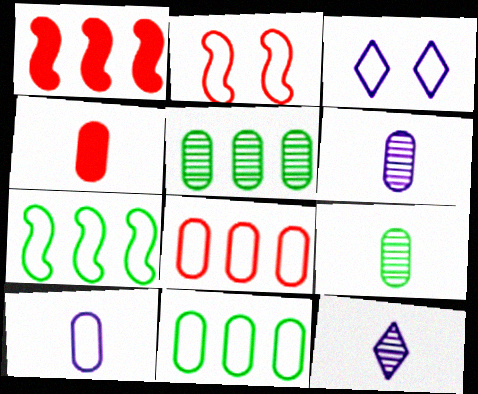[[1, 3, 9], 
[4, 9, 10]]